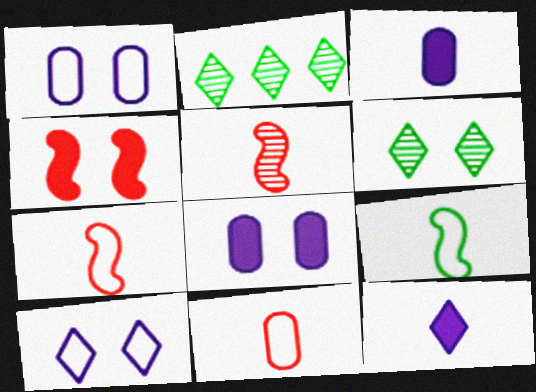[[1, 4, 6], 
[2, 7, 8]]